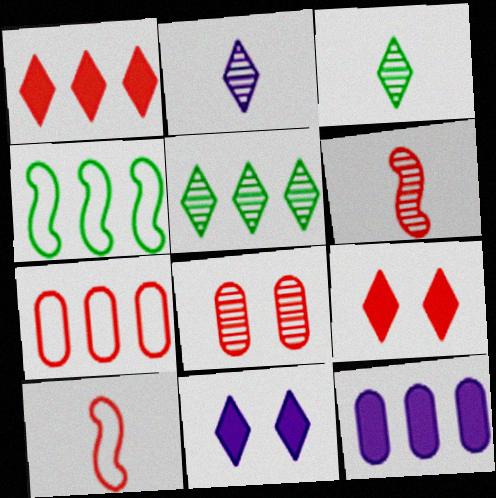[[1, 8, 10], 
[6, 7, 9]]